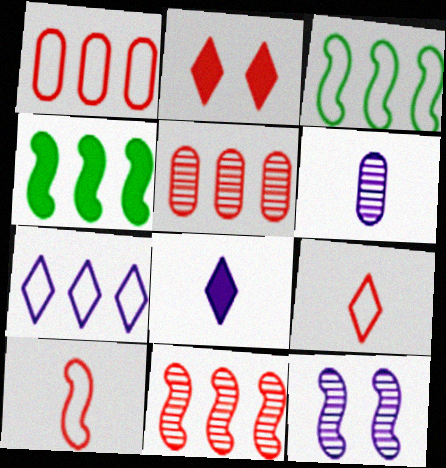[[1, 3, 7], 
[2, 3, 6], 
[2, 5, 10], 
[4, 5, 7], 
[4, 10, 12]]